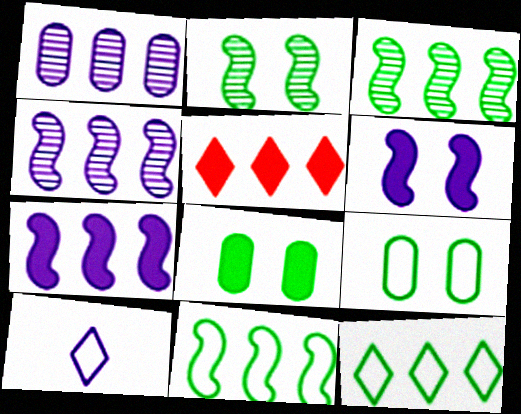[[1, 5, 11], 
[1, 6, 10]]